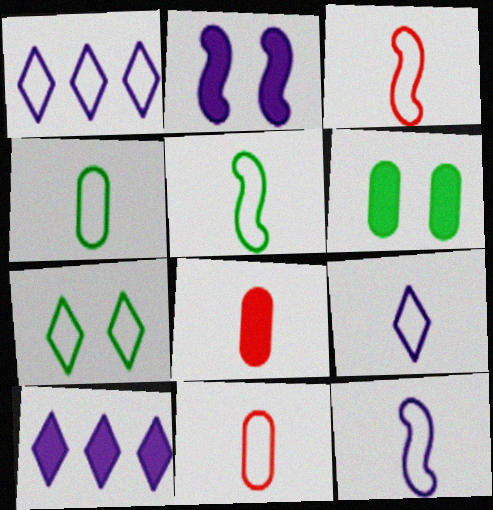[[3, 4, 9], 
[3, 5, 12], 
[5, 9, 11]]